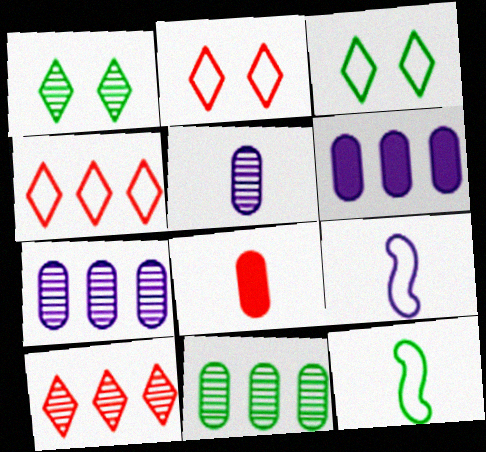[]